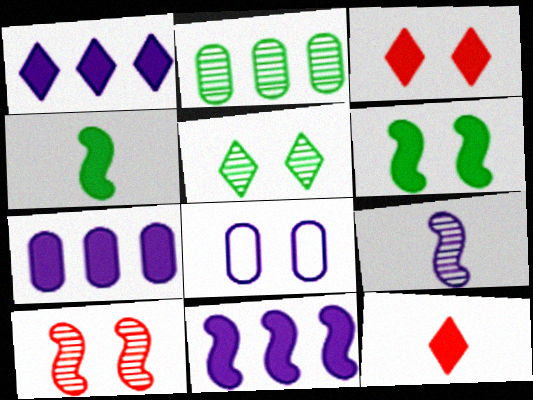[[1, 7, 11], 
[1, 8, 9], 
[3, 4, 7], 
[6, 7, 12]]